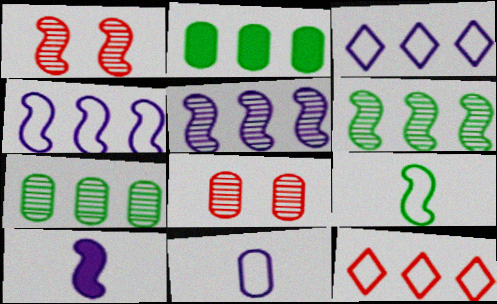[[2, 5, 12], 
[2, 8, 11]]